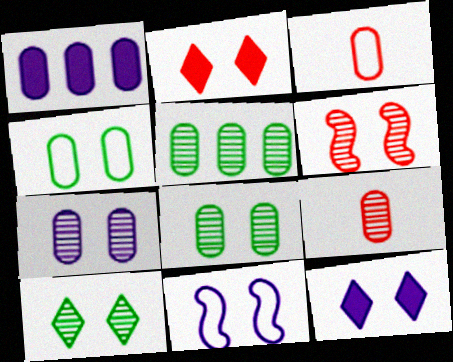[[1, 3, 8], 
[1, 4, 9], 
[2, 8, 11], 
[4, 6, 12], 
[5, 7, 9], 
[6, 7, 10], 
[7, 11, 12]]